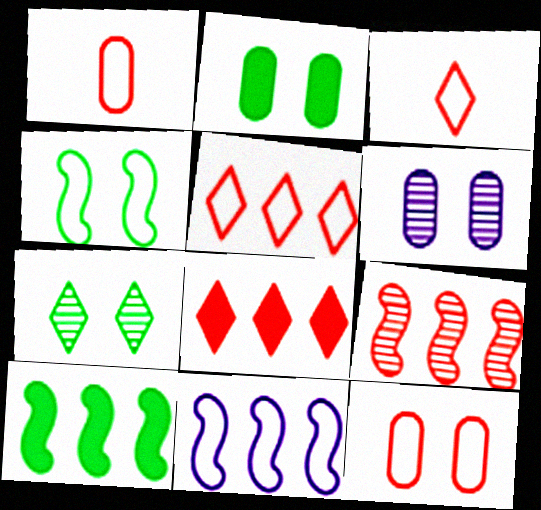[[2, 4, 7], 
[2, 6, 12], 
[3, 6, 10], 
[9, 10, 11]]